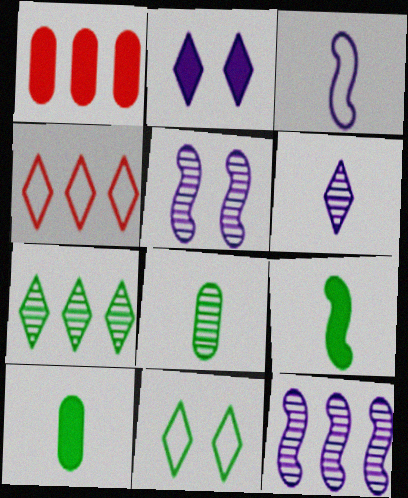[[1, 2, 9], 
[4, 5, 10]]